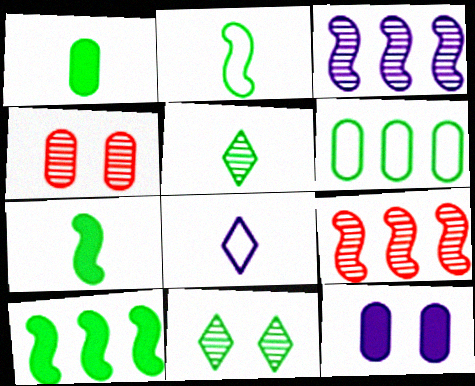[[1, 2, 5], 
[3, 4, 5], 
[3, 8, 12], 
[4, 8, 10], 
[6, 7, 11]]